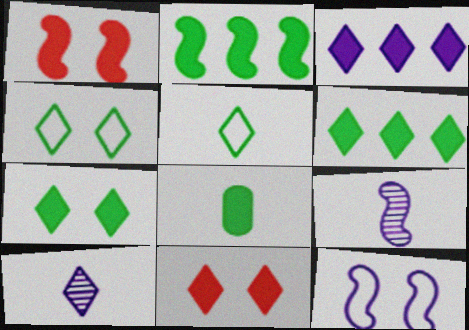[[1, 3, 8], 
[2, 7, 8]]